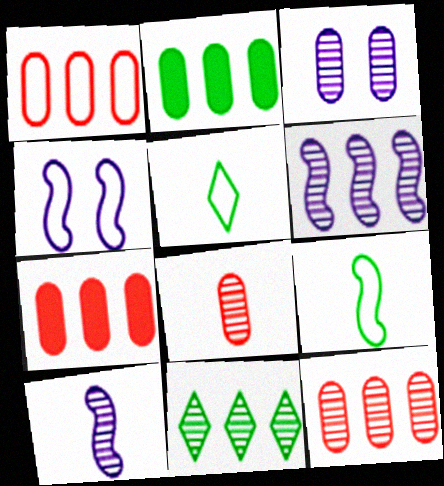[[1, 4, 5], 
[1, 7, 12], 
[6, 11, 12]]